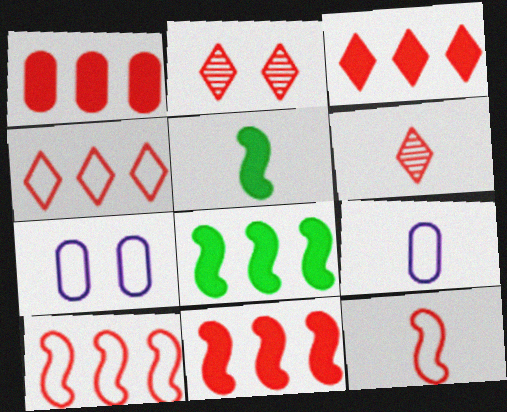[[1, 2, 12], 
[1, 3, 11], 
[2, 8, 9], 
[5, 6, 9], 
[6, 7, 8]]